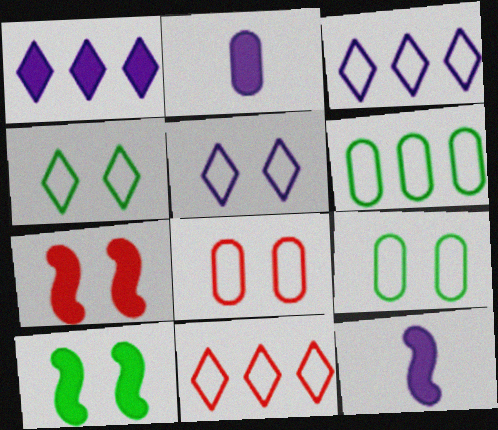[]